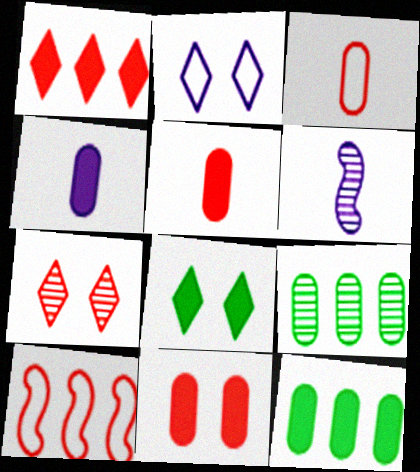[[2, 7, 8], 
[4, 11, 12], 
[5, 7, 10], 
[6, 7, 9]]